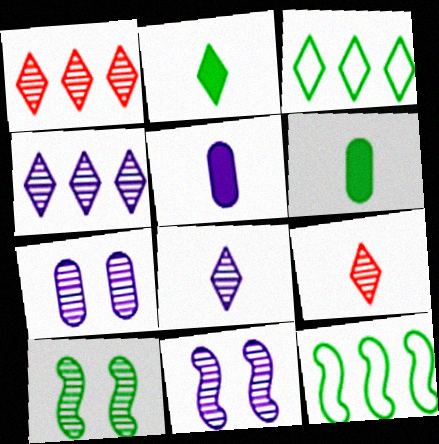[[3, 6, 10]]